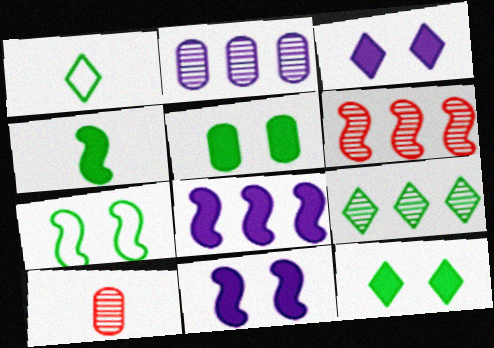[[1, 9, 12], 
[2, 6, 9]]